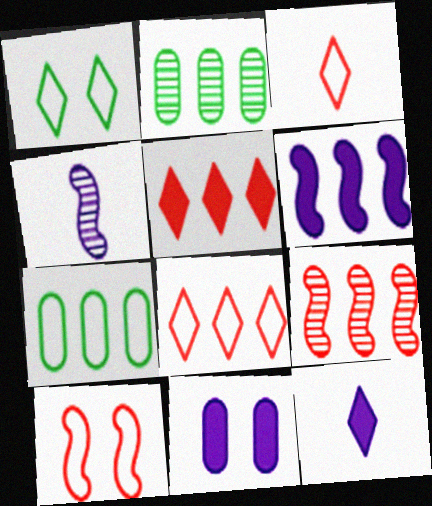[[2, 6, 8], 
[2, 10, 12], 
[6, 11, 12]]